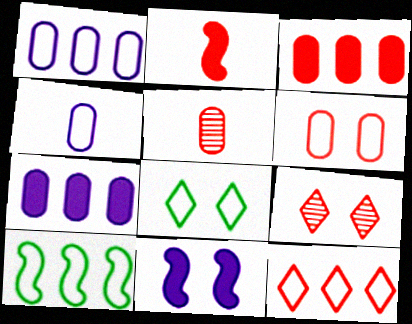[[1, 10, 12], 
[3, 5, 6]]